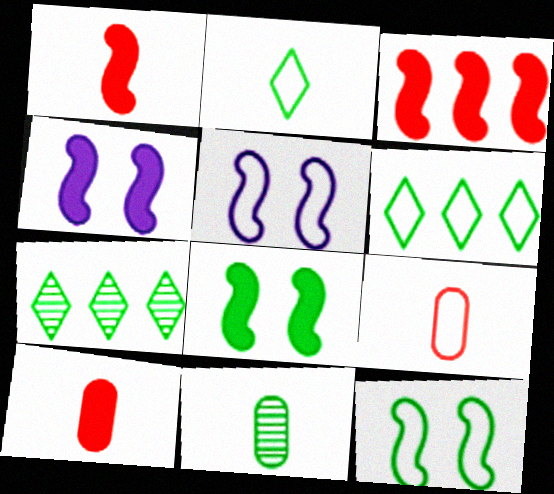[[4, 7, 9], 
[5, 6, 9], 
[5, 7, 10], 
[6, 8, 11]]